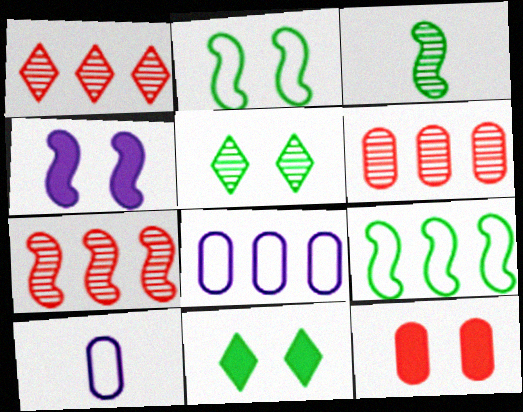[[1, 6, 7], 
[4, 11, 12], 
[7, 10, 11]]